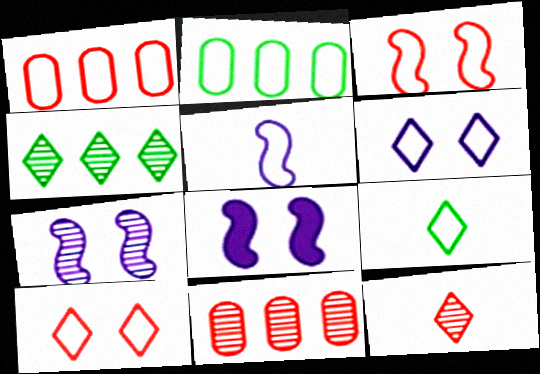[[2, 5, 10], 
[2, 8, 12], 
[8, 9, 11]]